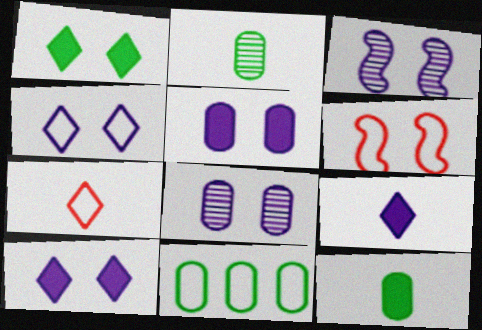[[1, 6, 8], 
[3, 4, 5]]